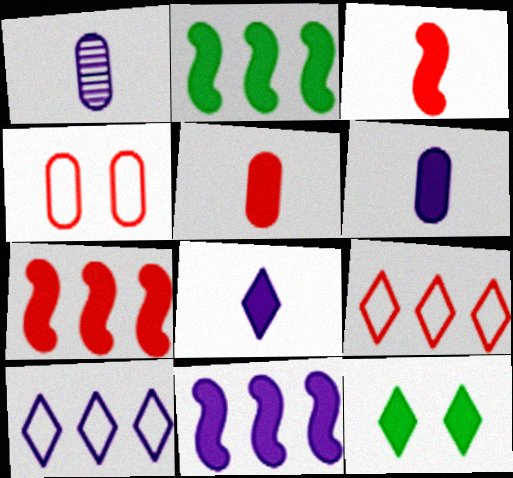[[2, 7, 11], 
[5, 11, 12], 
[6, 7, 12]]